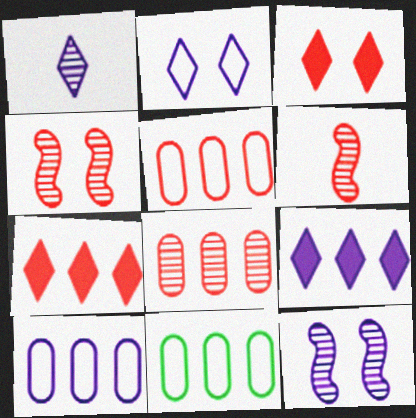[[1, 2, 9], 
[3, 5, 6], 
[5, 10, 11]]